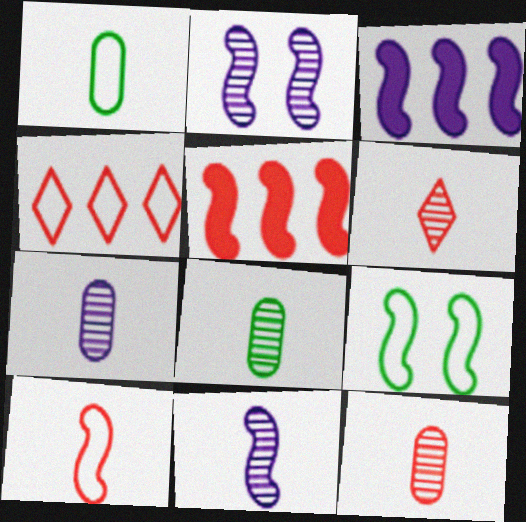[[5, 9, 11], 
[6, 8, 11], 
[7, 8, 12]]